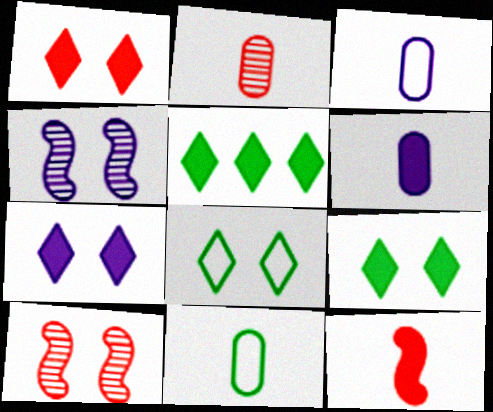[[1, 7, 9], 
[2, 6, 11], 
[3, 5, 10]]